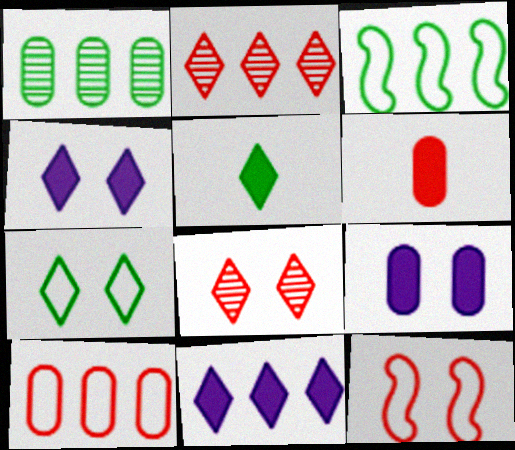[[2, 6, 12], 
[4, 7, 8]]